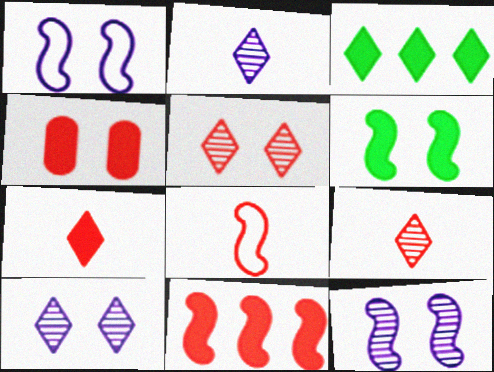[[4, 7, 11]]